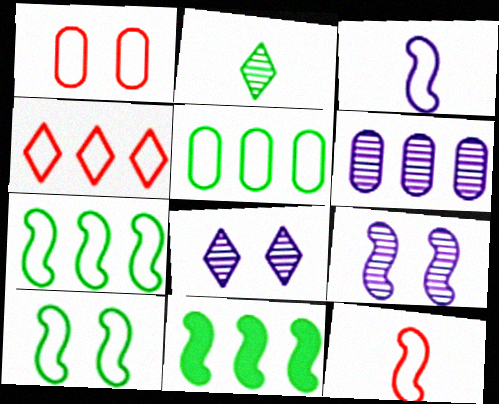[[1, 4, 12], 
[4, 6, 11], 
[9, 11, 12]]